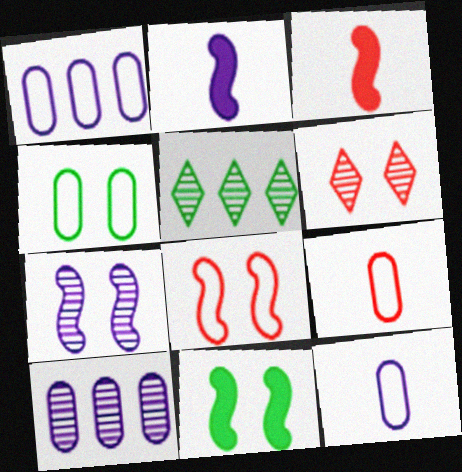[[1, 4, 9], 
[7, 8, 11]]